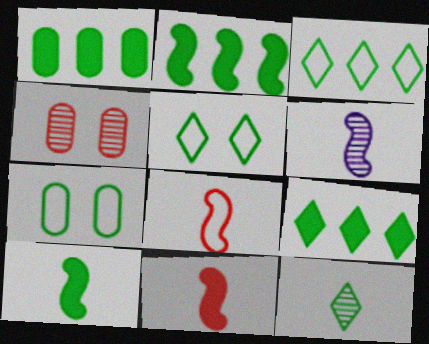[[1, 2, 9], 
[2, 7, 12], 
[5, 9, 12], 
[6, 8, 10]]